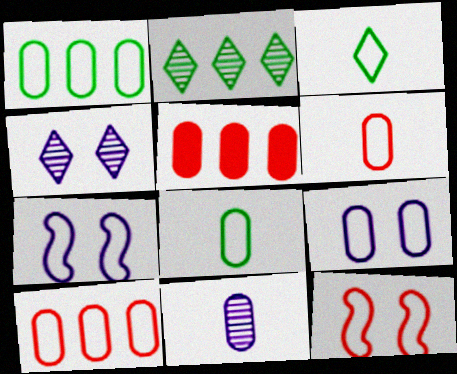[[1, 6, 9], 
[3, 7, 10], 
[8, 9, 10]]